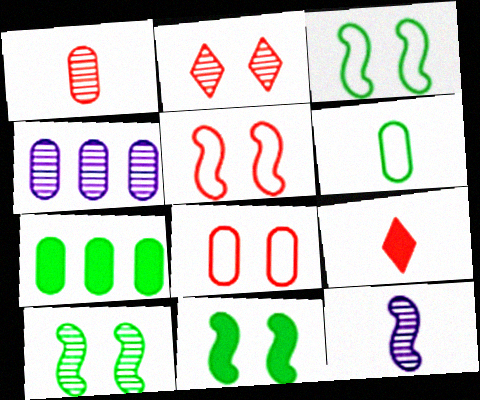[[3, 4, 9], 
[3, 10, 11], 
[6, 9, 12]]